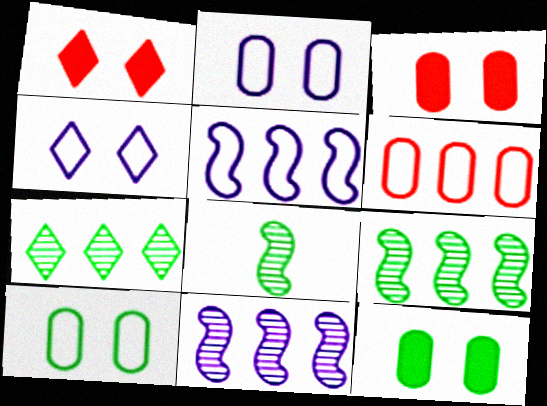[]